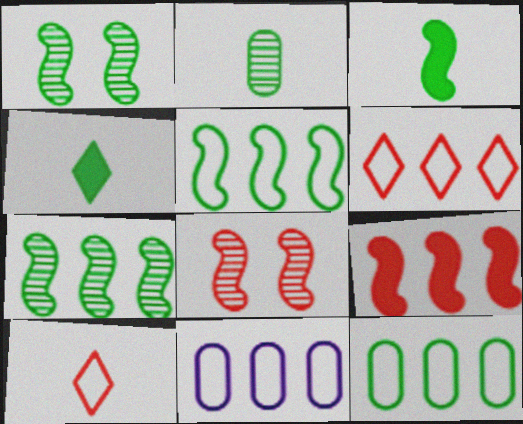[[1, 3, 5], 
[1, 4, 12], 
[4, 8, 11], 
[5, 6, 11]]